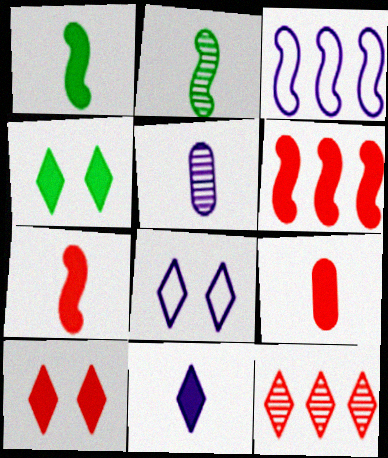[[1, 9, 11], 
[6, 9, 10]]